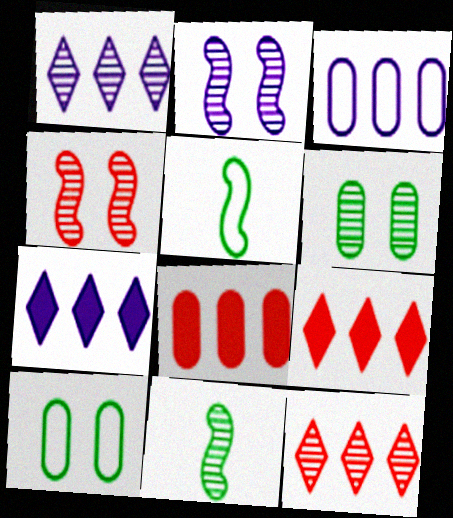[]